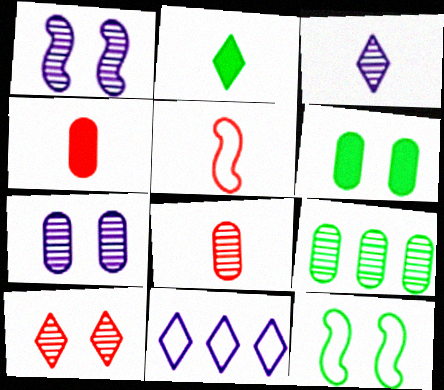[[2, 9, 12], 
[2, 10, 11], 
[7, 8, 9]]